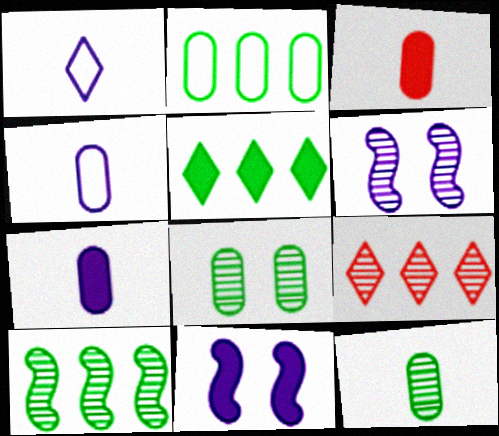[[2, 5, 10], 
[3, 4, 12], 
[3, 5, 11], 
[6, 9, 12]]